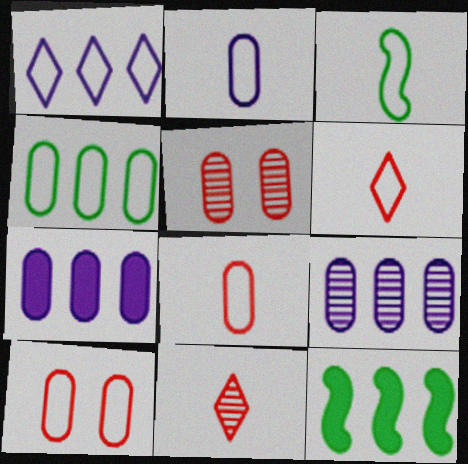[[1, 3, 10], 
[2, 3, 6], 
[2, 4, 10]]